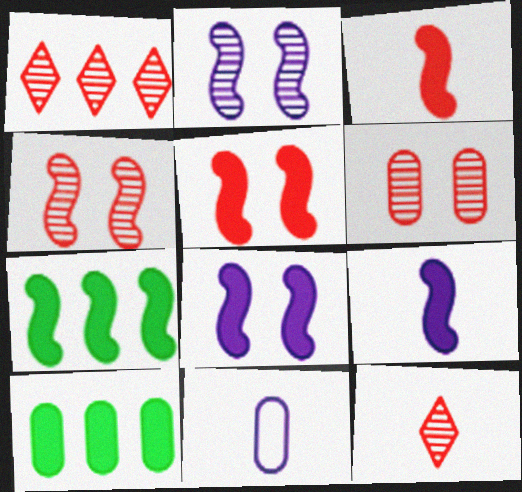[[3, 7, 8], 
[5, 7, 9], 
[6, 10, 11]]